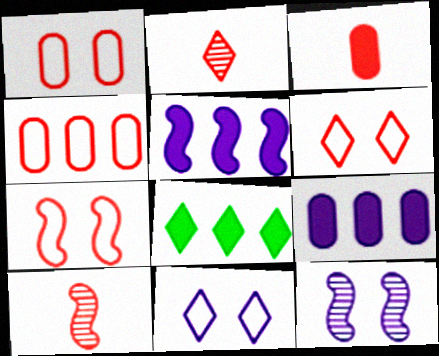[[1, 6, 7], 
[2, 8, 11]]